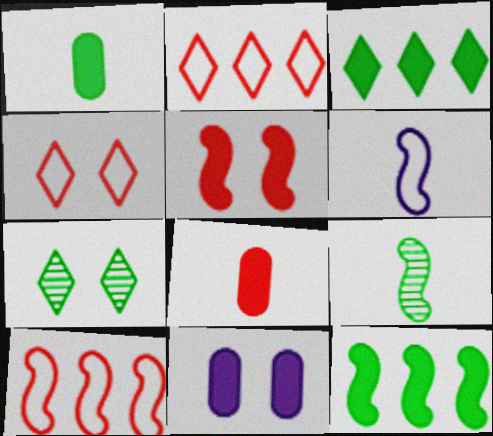[[2, 9, 11]]